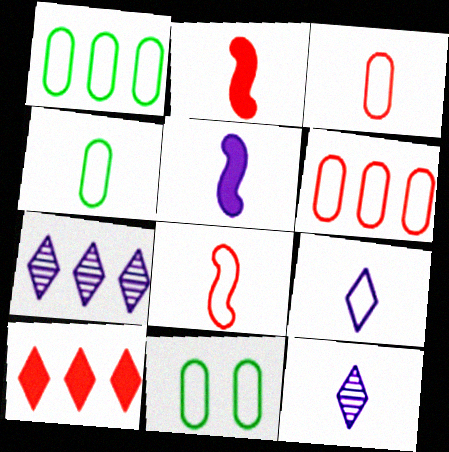[[1, 4, 11], 
[2, 4, 12], 
[2, 7, 11], 
[4, 8, 9]]